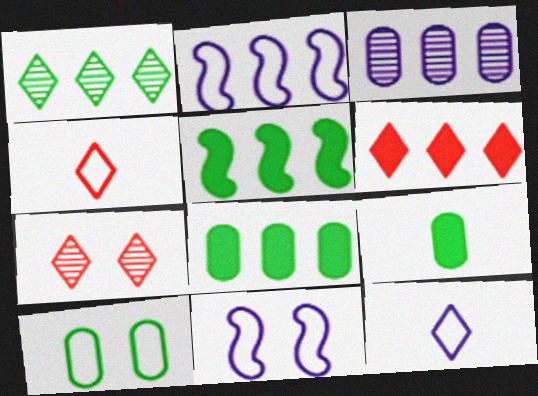[[2, 4, 10], 
[2, 7, 9], 
[4, 6, 7]]